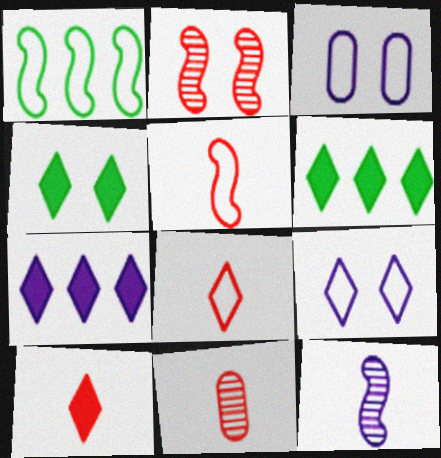[[1, 3, 8], 
[2, 3, 4], 
[3, 7, 12], 
[4, 7, 10], 
[5, 10, 11]]